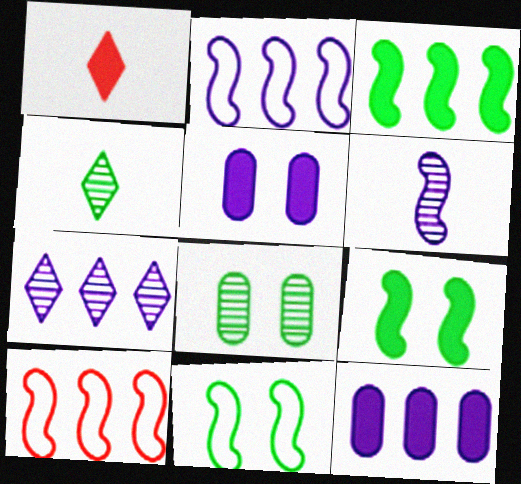[[1, 2, 8], 
[1, 3, 5], 
[1, 9, 12], 
[2, 7, 12], 
[4, 5, 10], 
[6, 9, 10]]